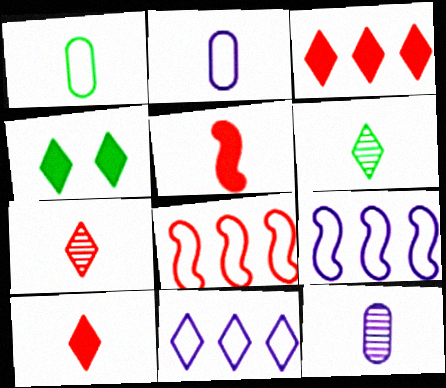[[2, 5, 6], 
[4, 7, 11], 
[4, 8, 12]]